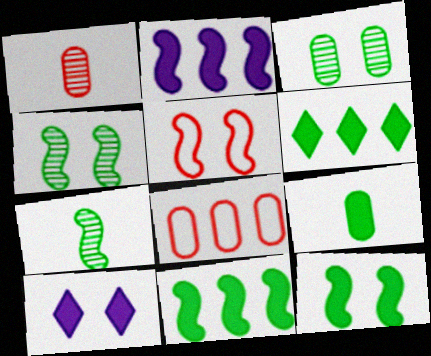[[2, 5, 7], 
[3, 5, 10], 
[6, 9, 12], 
[7, 8, 10]]